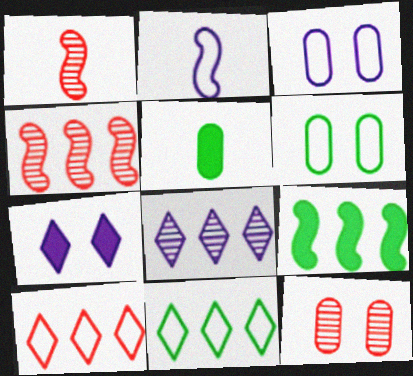[[2, 6, 10]]